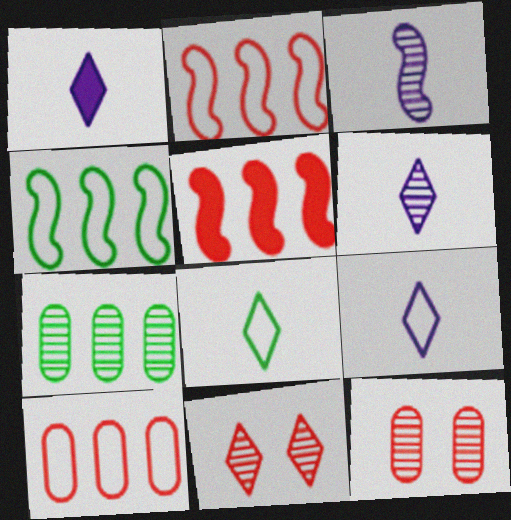[[1, 4, 12], 
[1, 6, 9], 
[3, 7, 11]]